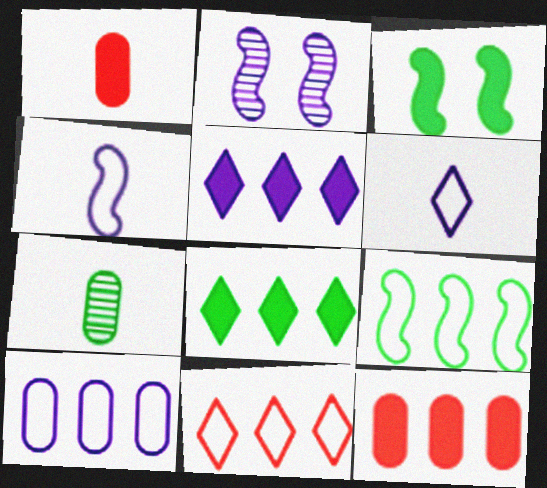[[1, 3, 5], 
[9, 10, 11]]